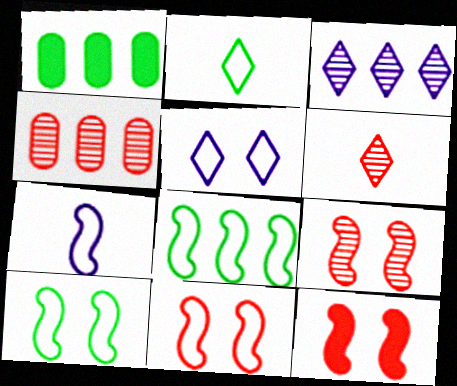[[4, 6, 9], 
[7, 8, 11], 
[9, 11, 12]]